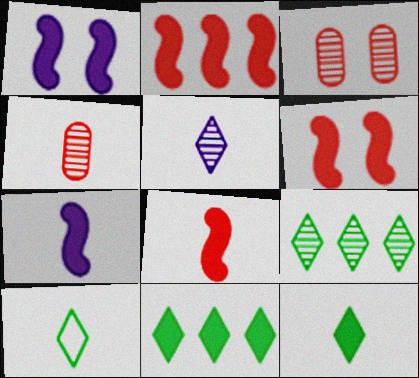[[2, 6, 8], 
[4, 7, 10]]